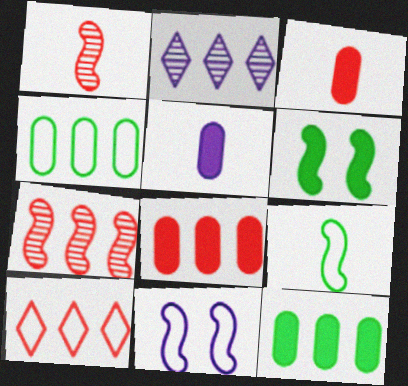[[2, 5, 11], 
[7, 8, 10]]